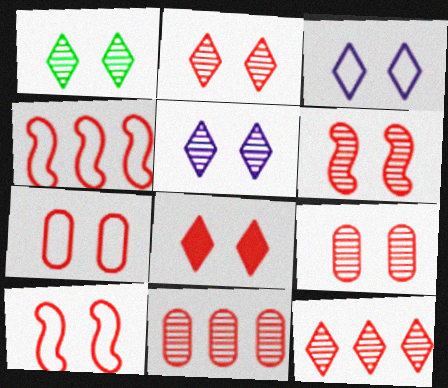[[1, 2, 5], 
[1, 3, 8], 
[2, 6, 9], 
[6, 7, 8], 
[8, 9, 10]]